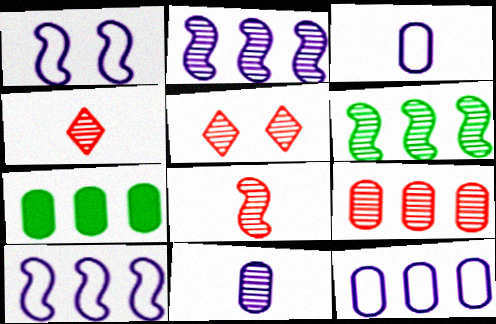[[1, 4, 7], 
[5, 6, 11], 
[5, 8, 9], 
[7, 9, 12]]